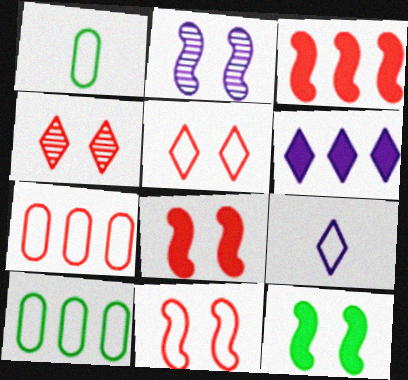[[2, 11, 12], 
[9, 10, 11]]